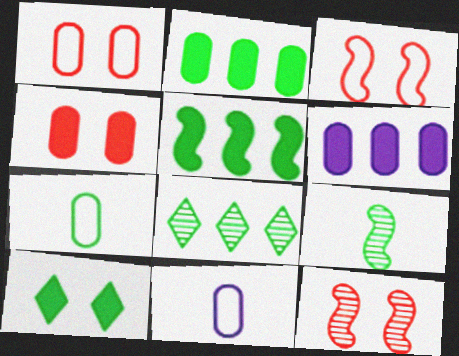[]